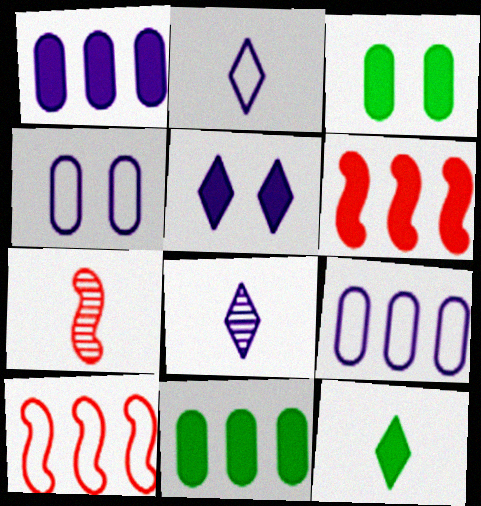[[3, 8, 10]]